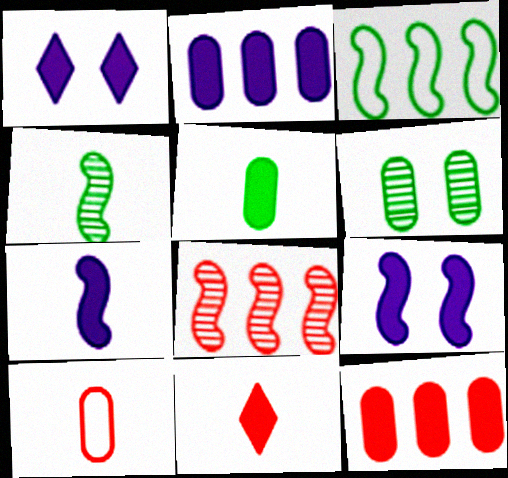[[1, 2, 7], 
[2, 6, 10], 
[5, 7, 11]]